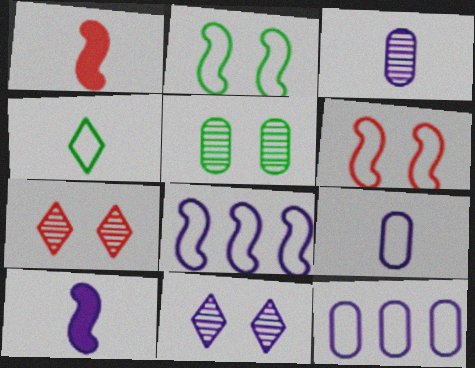[[1, 3, 4], 
[4, 6, 12], 
[10, 11, 12]]